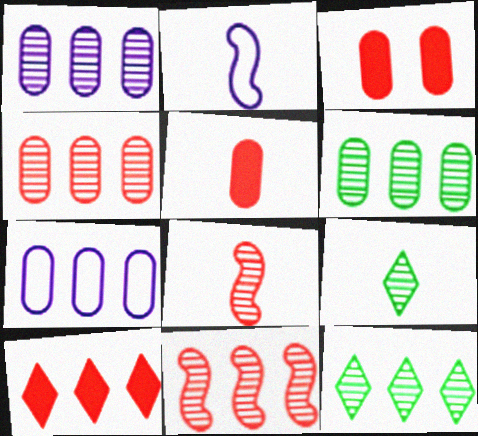[[1, 4, 6], 
[1, 11, 12], 
[2, 3, 12], 
[2, 5, 9]]